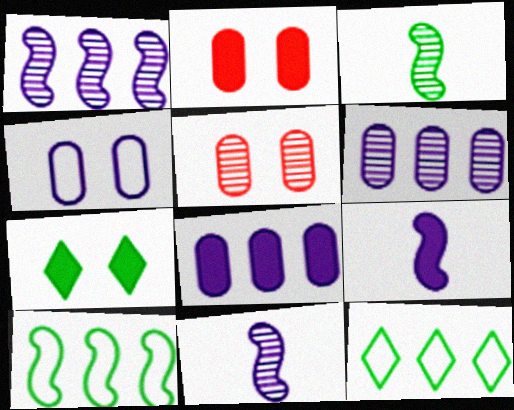[[2, 11, 12], 
[5, 9, 12]]